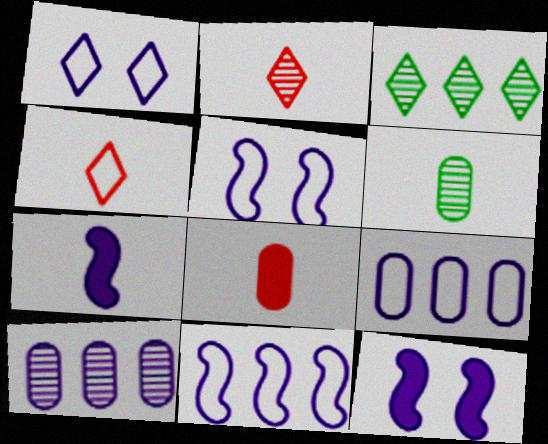[[1, 7, 10], 
[3, 5, 8], 
[4, 6, 7]]